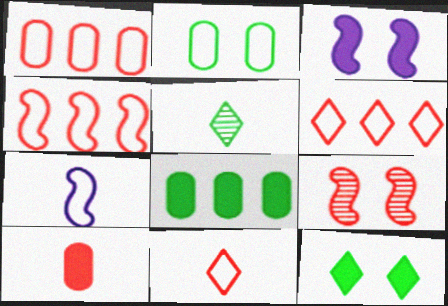[[1, 3, 5], 
[1, 4, 6], 
[2, 6, 7], 
[5, 7, 10], 
[6, 9, 10]]